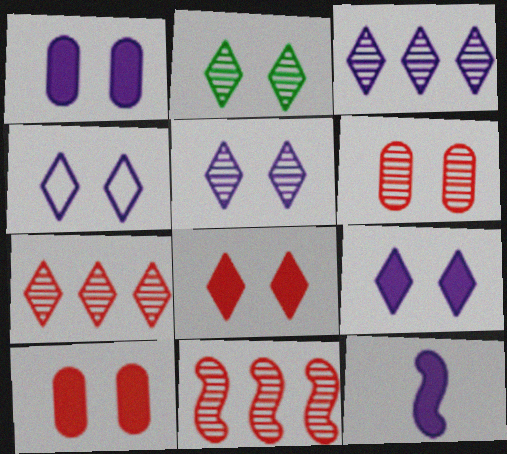[[2, 4, 8], 
[4, 5, 9]]